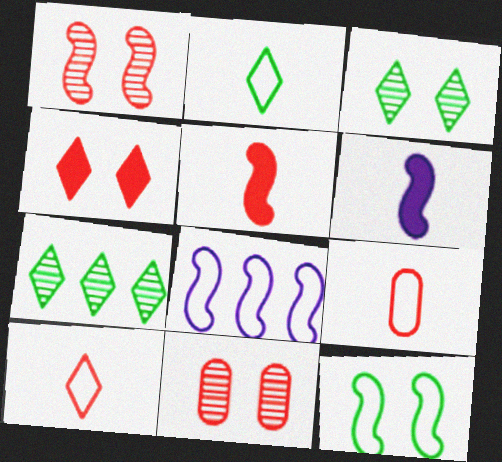[]